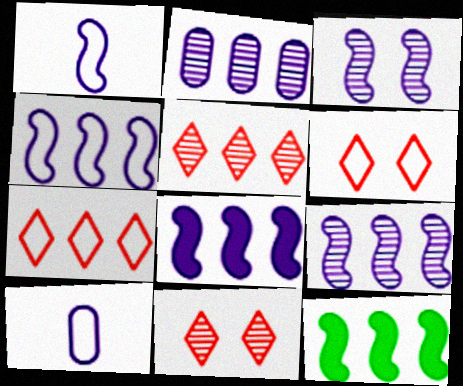[[1, 3, 8], 
[2, 7, 12], 
[4, 8, 9], 
[10, 11, 12]]